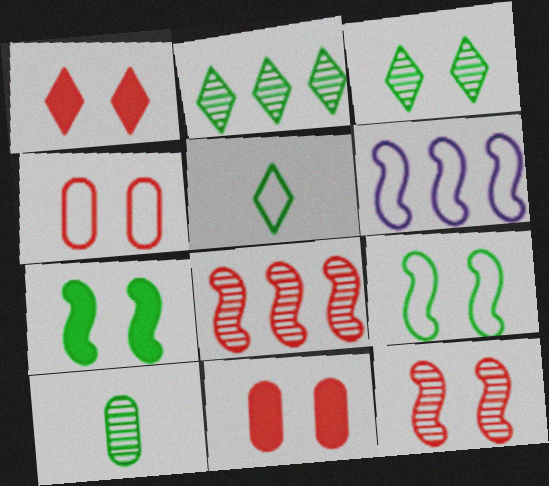[[1, 4, 12], 
[1, 6, 10], 
[4, 5, 6]]